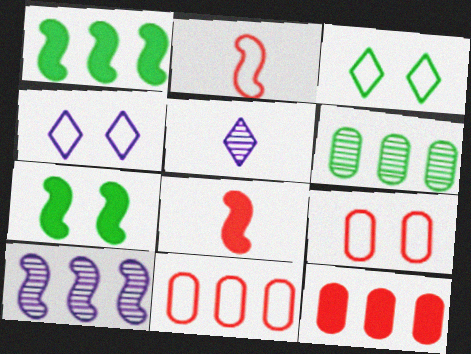[[1, 5, 9], 
[2, 7, 10], 
[4, 6, 8], 
[5, 7, 11]]